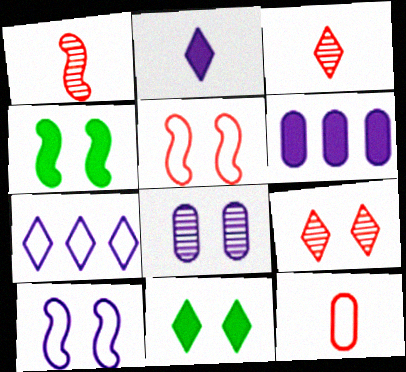[[3, 7, 11], 
[5, 8, 11]]